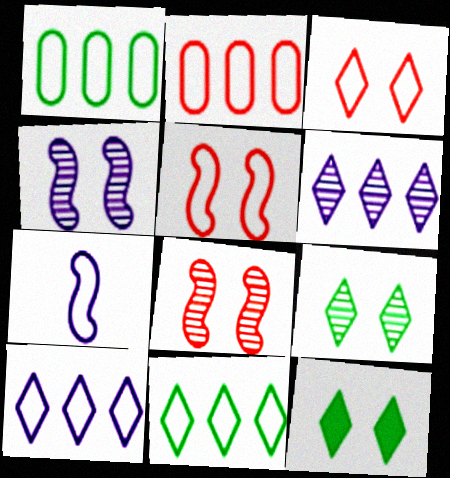[[1, 3, 7]]